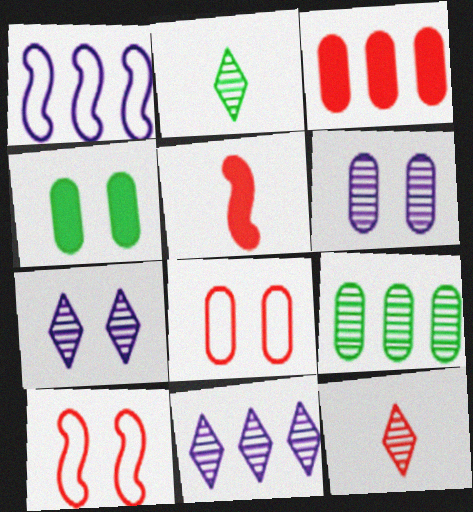[[1, 4, 12], 
[3, 10, 12], 
[4, 6, 8], 
[4, 7, 10]]